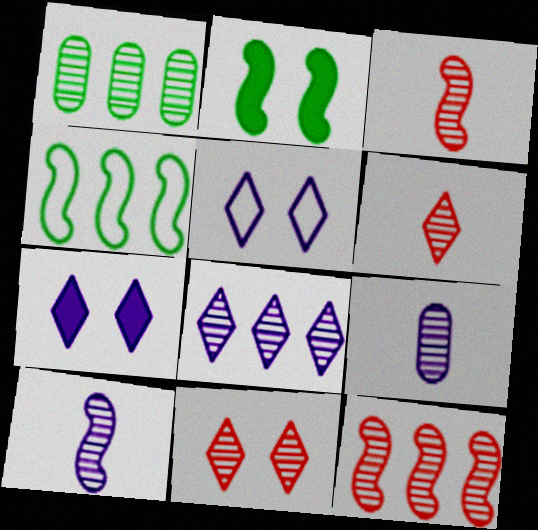[[1, 8, 12], 
[1, 10, 11]]